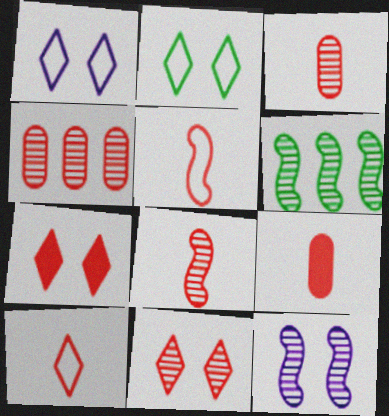[[1, 6, 9], 
[4, 5, 7], 
[4, 8, 11], 
[6, 8, 12], 
[8, 9, 10]]